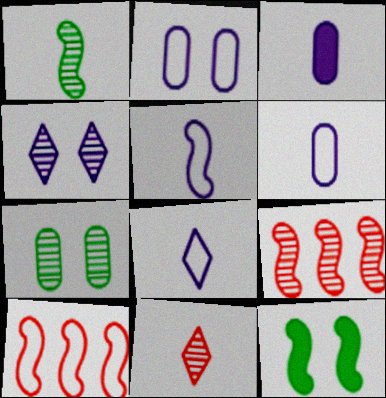[[5, 6, 8], 
[5, 9, 12]]